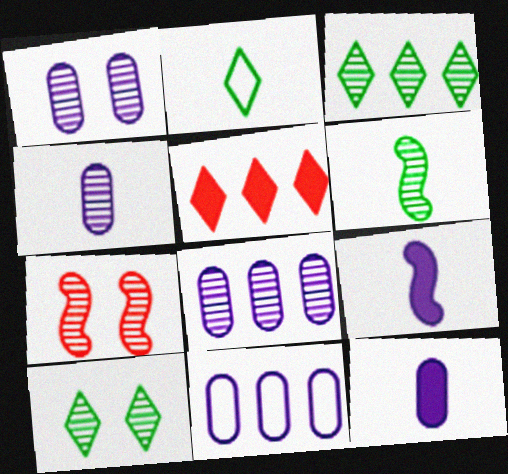[[1, 4, 8], 
[1, 7, 10], 
[1, 11, 12], 
[3, 4, 7]]